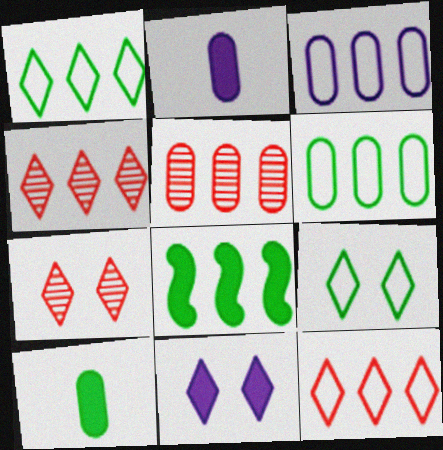[[3, 4, 8], 
[7, 9, 11]]